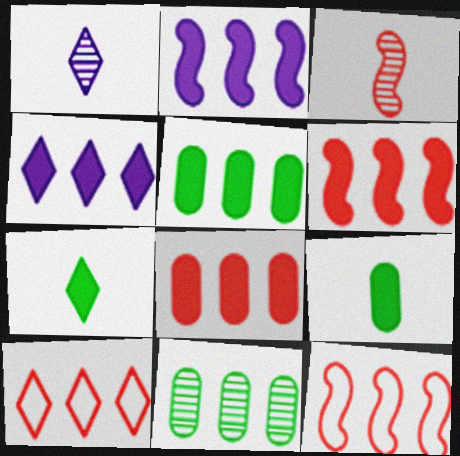[[2, 10, 11], 
[4, 5, 6], 
[4, 11, 12]]